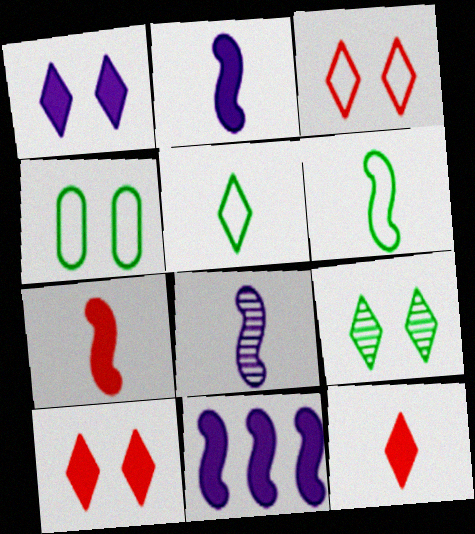[[1, 3, 9], 
[6, 7, 8]]